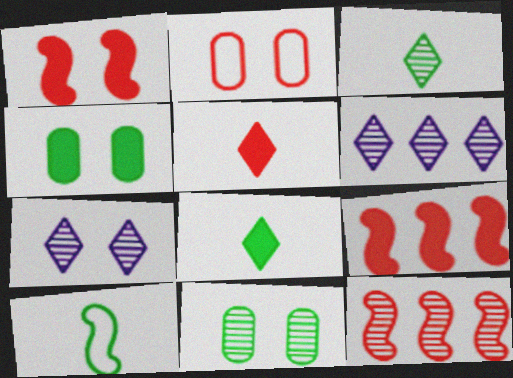[[2, 5, 12]]